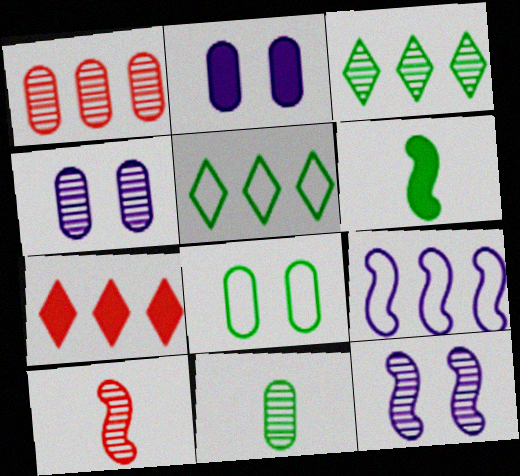[[1, 4, 11], 
[2, 5, 10], 
[2, 6, 7], 
[3, 4, 10], 
[3, 6, 8]]